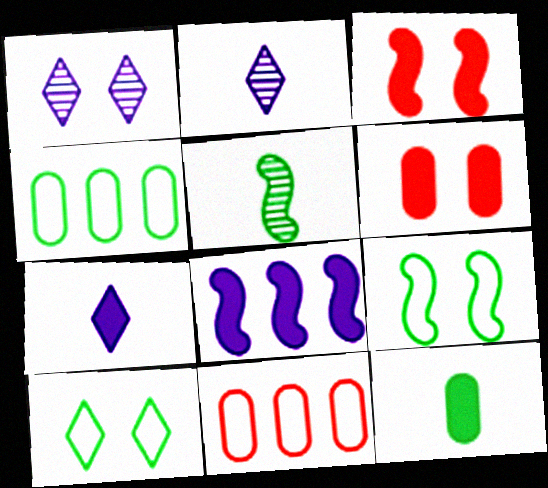[[1, 6, 9], 
[2, 3, 4]]